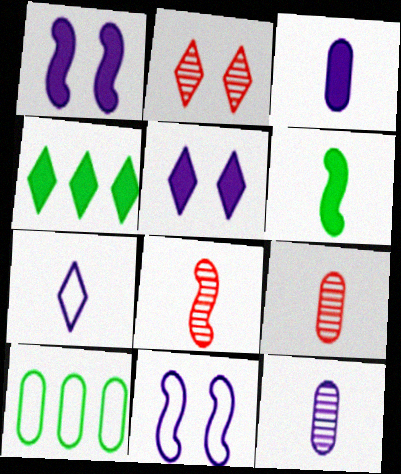[[2, 4, 7], 
[4, 9, 11], 
[5, 8, 10], 
[6, 7, 9]]